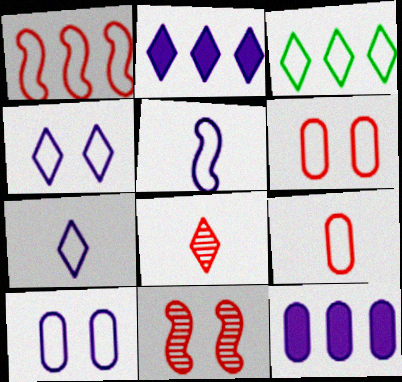[[3, 5, 6]]